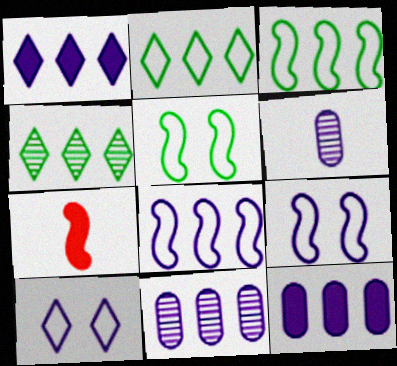[[1, 6, 9], 
[1, 8, 11]]